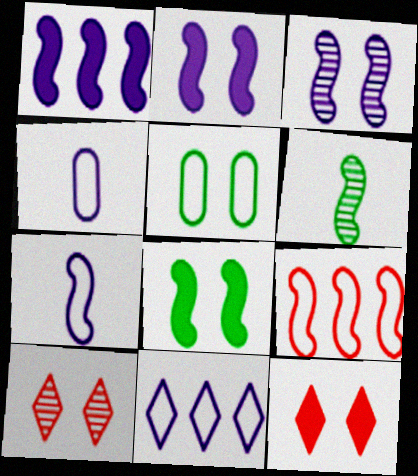[[1, 3, 7], 
[2, 5, 10], 
[2, 6, 9], 
[3, 5, 12]]